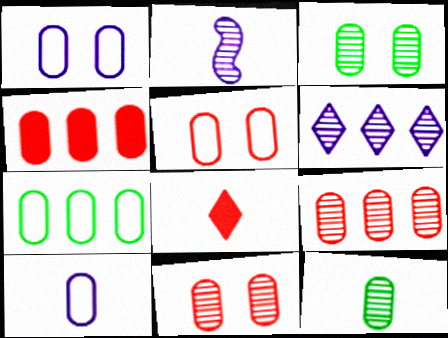[[1, 4, 12], 
[3, 4, 10], 
[5, 7, 10]]